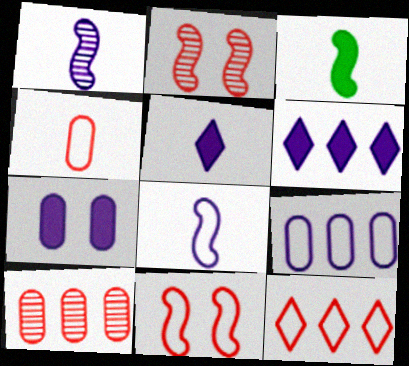[[4, 11, 12]]